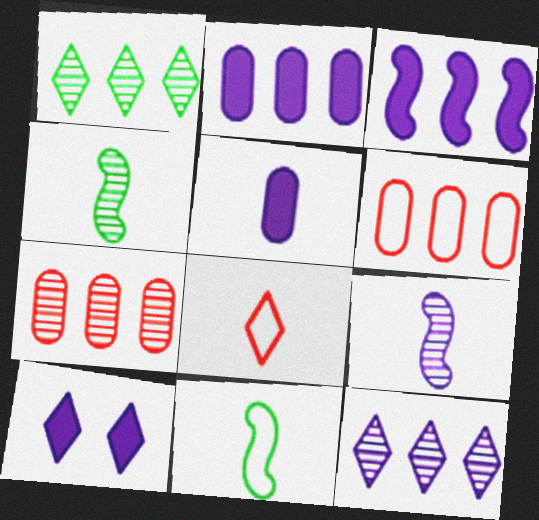[[1, 3, 6], 
[1, 8, 10], 
[3, 5, 10], 
[4, 5, 8], 
[4, 6, 10], 
[7, 10, 11]]